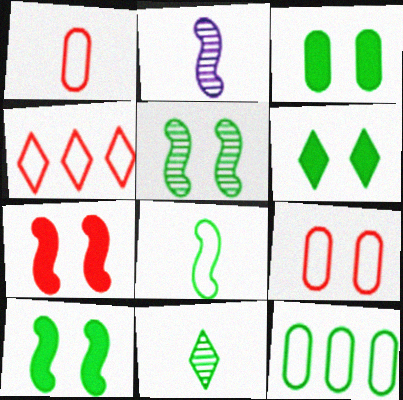[[2, 3, 4], 
[3, 6, 10], 
[10, 11, 12]]